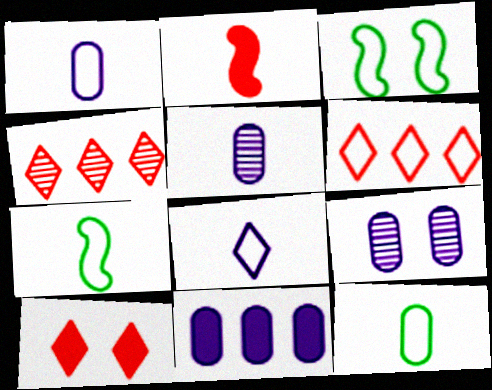[[1, 3, 6], 
[1, 9, 11], 
[3, 9, 10]]